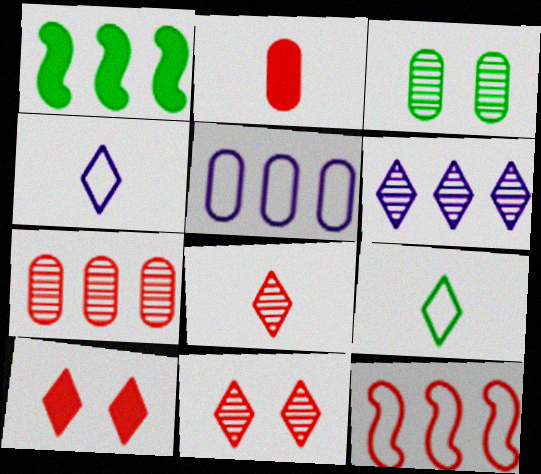[[1, 3, 9], 
[2, 3, 5], 
[2, 11, 12], 
[6, 9, 10]]